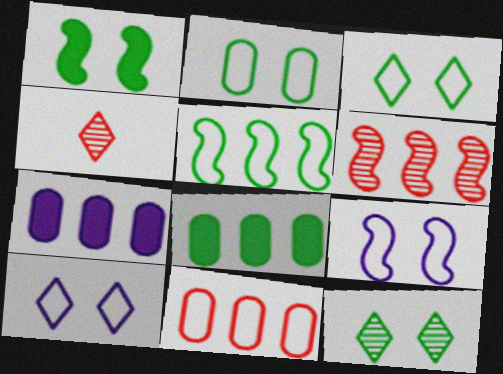[[1, 2, 12], 
[4, 8, 9]]